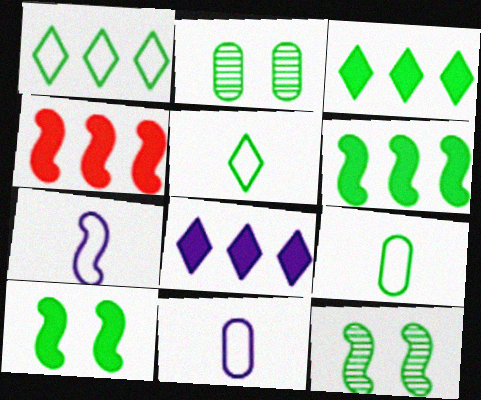[[2, 5, 6], 
[3, 9, 12], 
[4, 7, 12]]